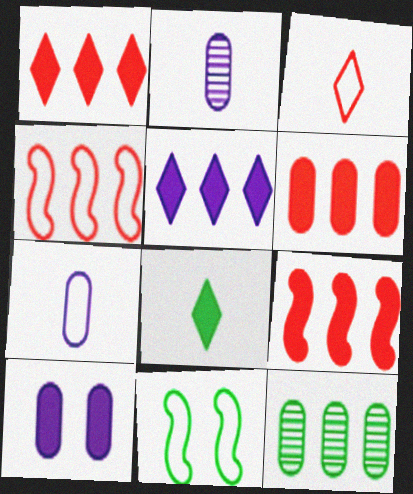[[1, 2, 11], 
[1, 6, 9], 
[4, 5, 12], 
[8, 9, 10], 
[8, 11, 12]]